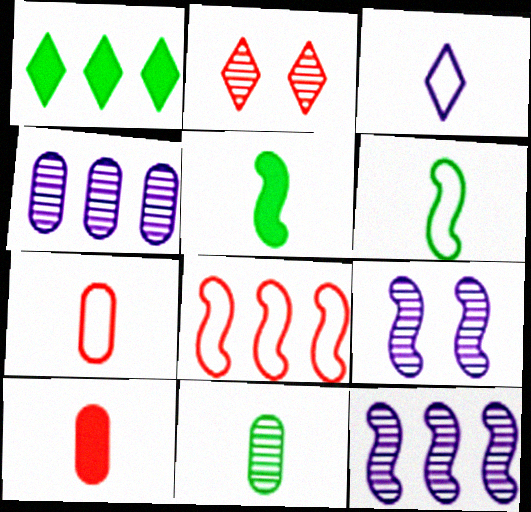[[1, 2, 3], 
[1, 4, 8], 
[1, 7, 9], 
[2, 8, 10], 
[2, 11, 12], 
[3, 6, 7], 
[5, 8, 9]]